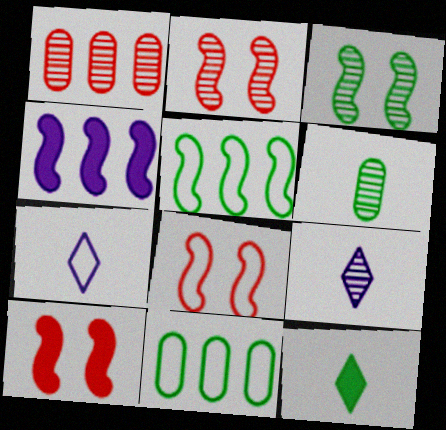[[1, 3, 9], 
[2, 8, 10], 
[3, 11, 12], 
[7, 8, 11], 
[9, 10, 11]]